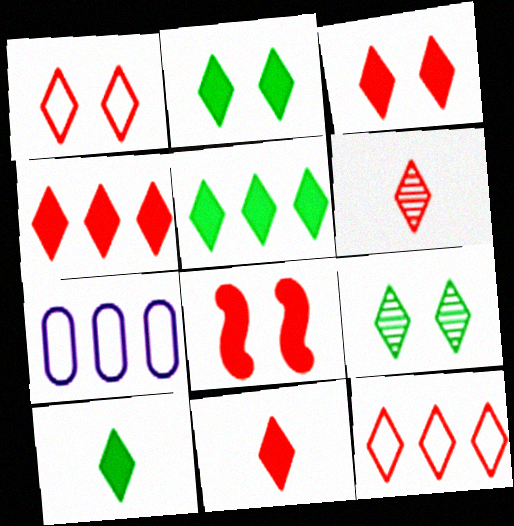[[1, 4, 6], 
[2, 5, 10], 
[3, 4, 11], 
[3, 6, 12]]